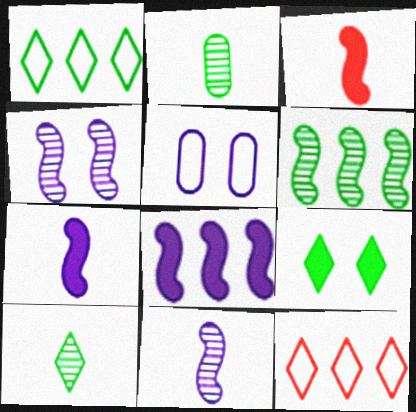[[1, 9, 10]]